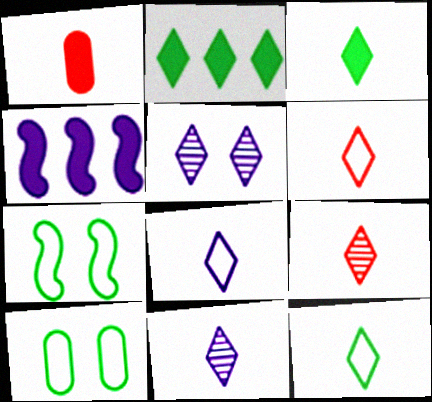[[2, 5, 6], 
[3, 6, 11], 
[3, 8, 9], 
[4, 9, 10], 
[6, 8, 12]]